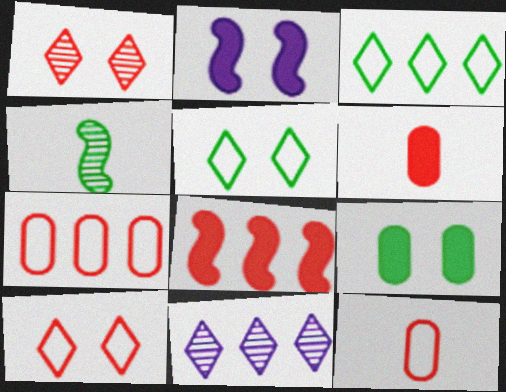[[1, 8, 12], 
[3, 4, 9]]